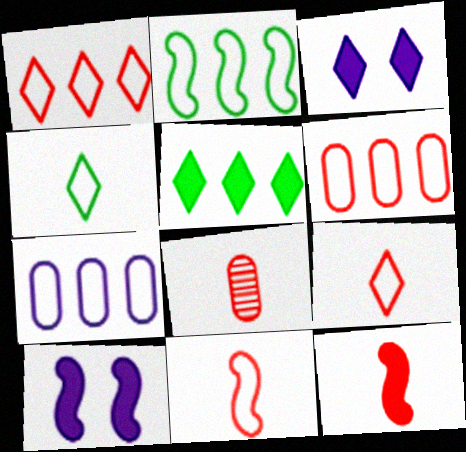[[1, 2, 7], 
[2, 3, 8], 
[8, 9, 12]]